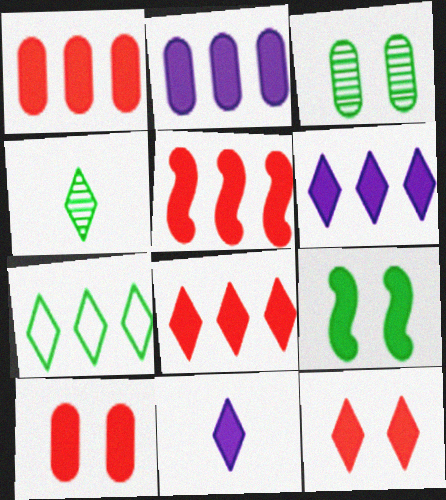[[1, 5, 8], 
[1, 9, 11]]